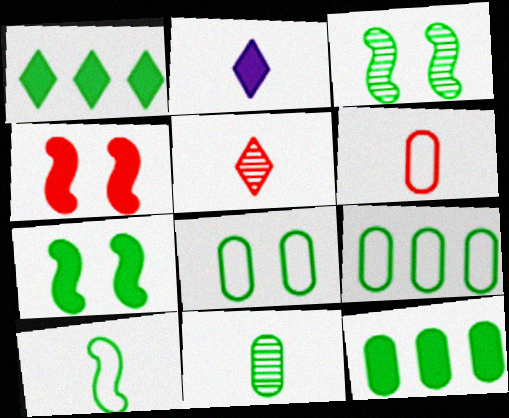[[2, 4, 12], 
[8, 11, 12]]